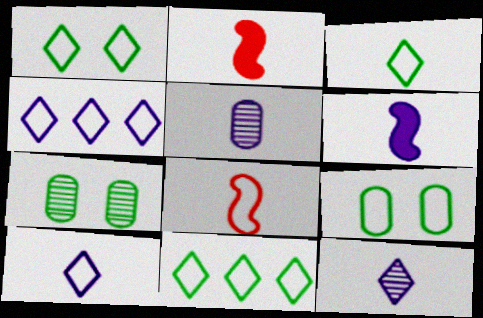[[1, 3, 11], 
[2, 3, 5], 
[2, 4, 7], 
[4, 8, 9], 
[5, 6, 10]]